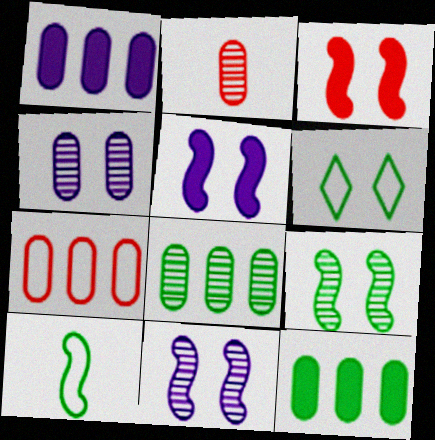[[1, 7, 8], 
[2, 4, 8], 
[3, 4, 6]]